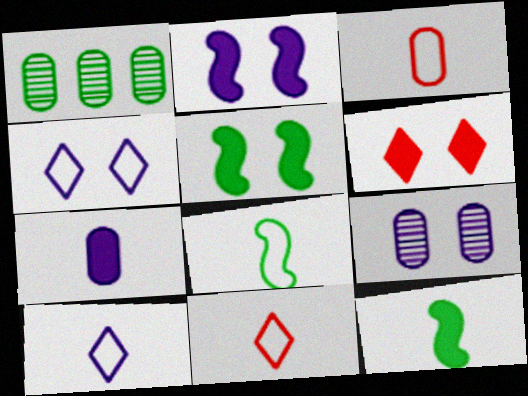[[1, 2, 11], 
[2, 4, 9], 
[3, 8, 10]]